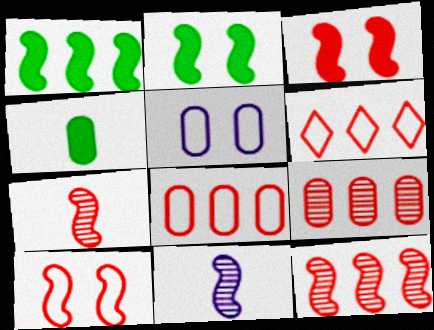[[1, 10, 11], 
[4, 5, 9]]